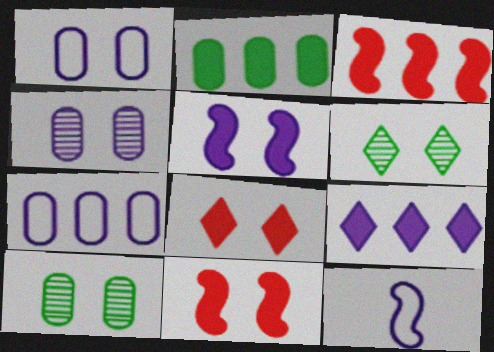[[1, 6, 11], 
[2, 3, 9], 
[4, 9, 12]]